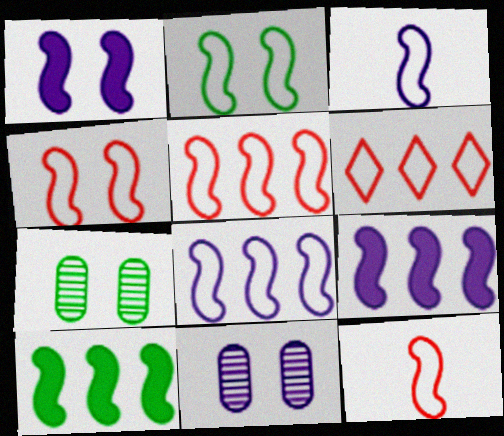[[2, 3, 5], 
[2, 8, 12], 
[4, 5, 12]]